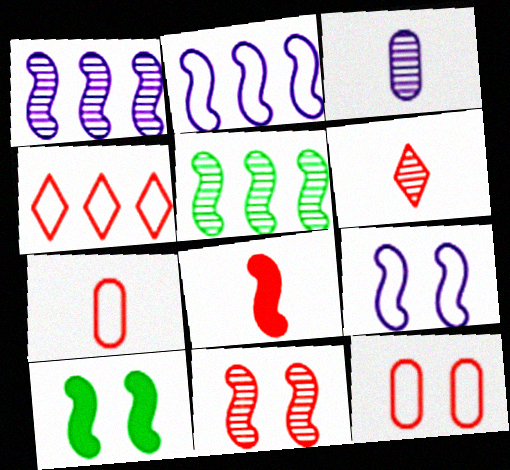[[3, 4, 10], 
[5, 8, 9], 
[6, 7, 8], 
[9, 10, 11]]